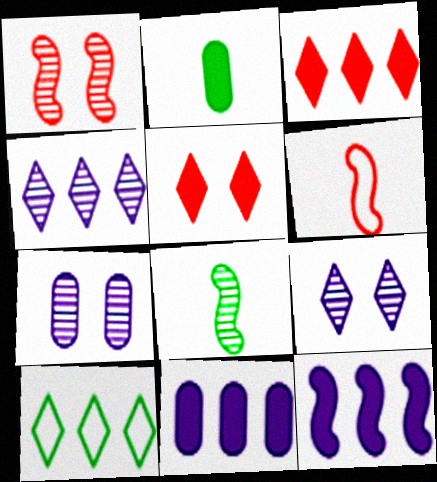[[2, 5, 12], 
[3, 4, 10]]